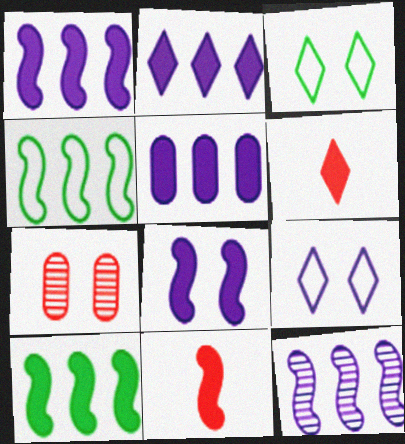[[1, 2, 5], 
[3, 7, 8], 
[8, 10, 11]]